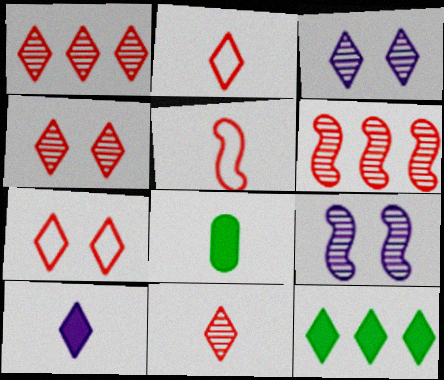[[1, 4, 11], 
[2, 3, 12]]